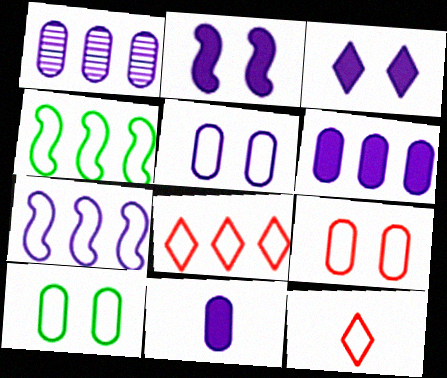[[1, 5, 11], 
[4, 5, 12], 
[5, 9, 10], 
[7, 10, 12]]